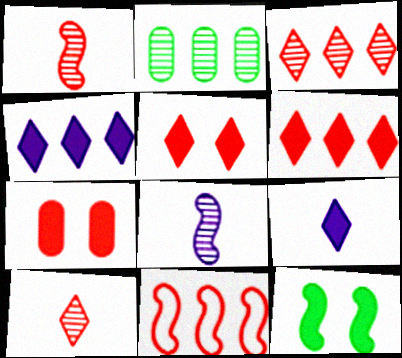[[2, 4, 11], 
[7, 10, 11], 
[8, 11, 12]]